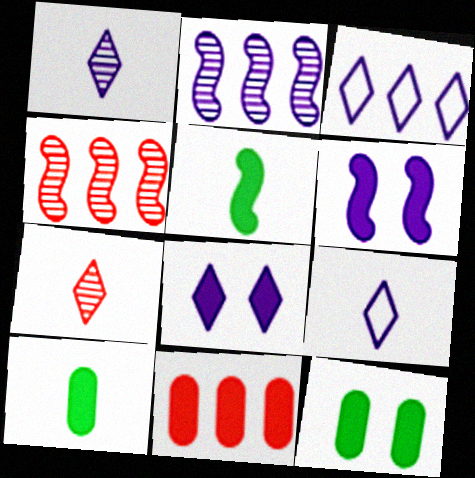[[1, 3, 8], 
[4, 9, 12], 
[5, 8, 11]]